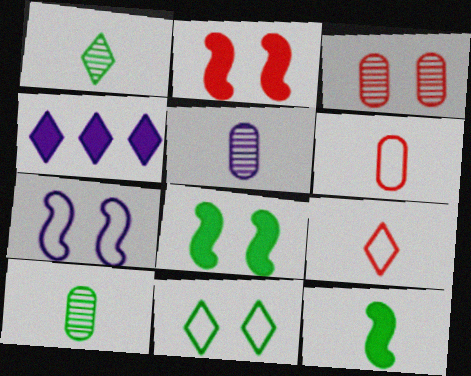[[4, 5, 7], 
[5, 9, 12]]